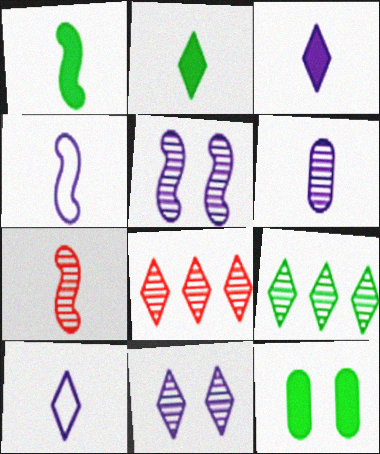[[1, 4, 7], 
[3, 4, 6], 
[4, 8, 12]]